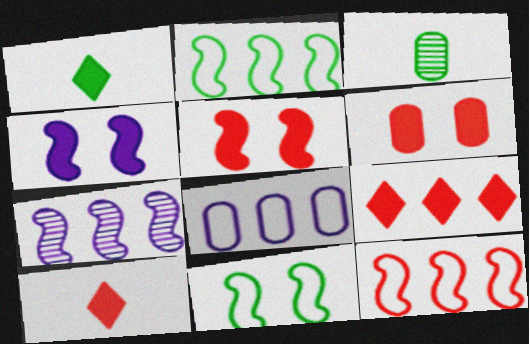[[3, 6, 8]]